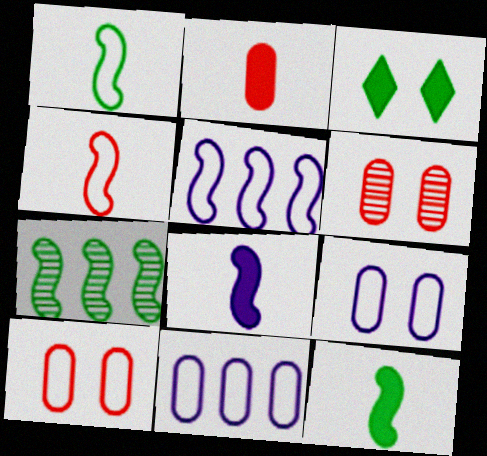[]